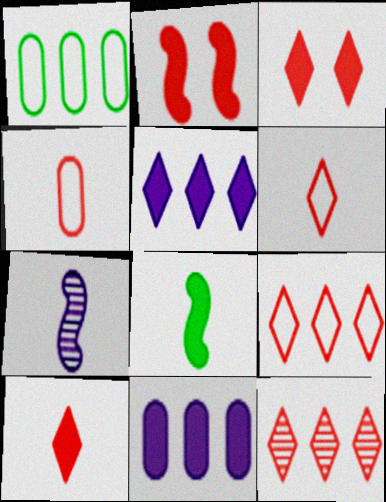[[1, 3, 7], 
[2, 4, 12], 
[3, 6, 12], 
[3, 8, 11]]